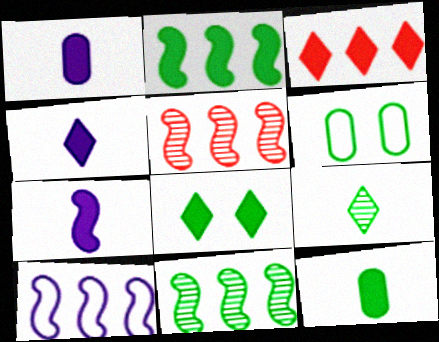[[1, 4, 7], 
[2, 5, 10], 
[2, 6, 9], 
[2, 8, 12], 
[3, 4, 8], 
[4, 5, 6]]